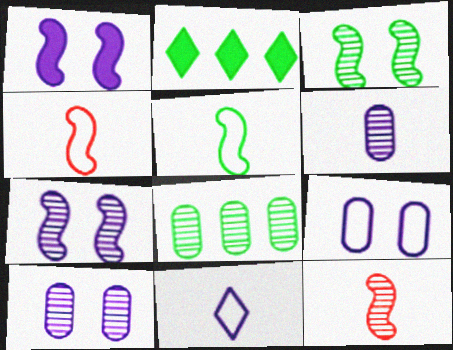[[2, 4, 10], 
[2, 9, 12]]